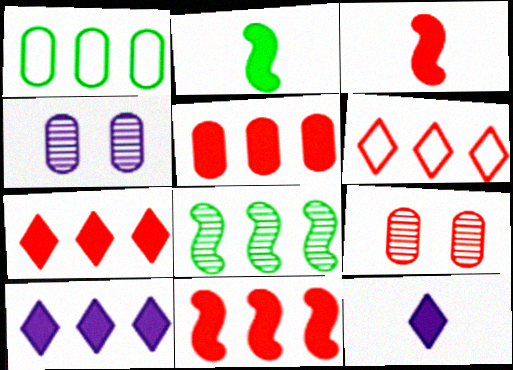[[2, 4, 6], 
[3, 6, 9], 
[5, 7, 11]]